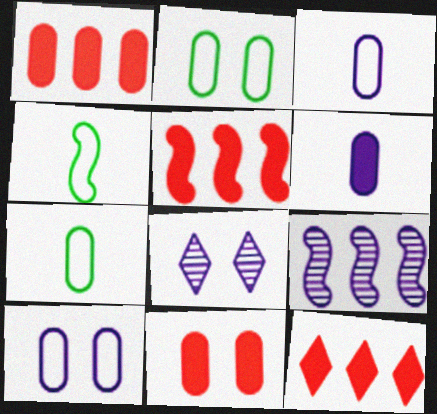[[1, 4, 8], 
[1, 5, 12], 
[5, 7, 8]]